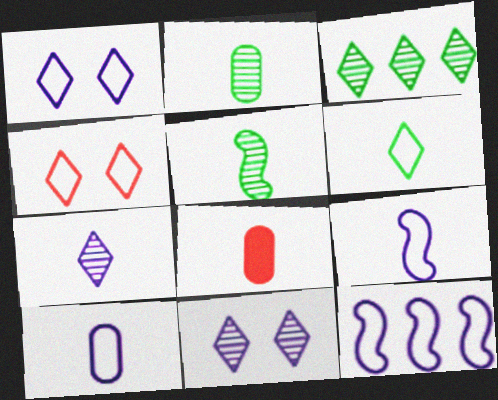[[1, 10, 12], 
[2, 8, 10]]